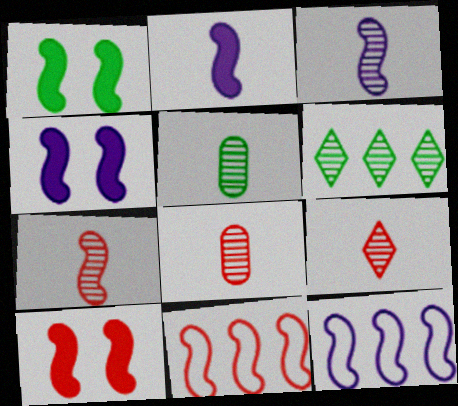[[1, 3, 11], 
[1, 4, 10], 
[1, 7, 12], 
[3, 4, 12], 
[3, 5, 9], 
[7, 8, 9], 
[7, 10, 11]]